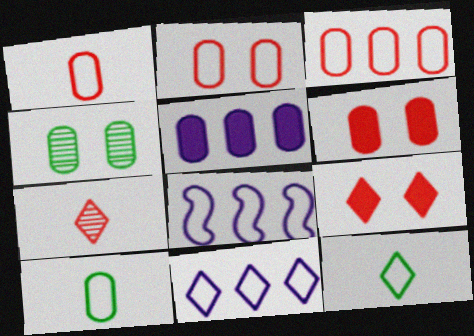[[1, 2, 3], 
[1, 4, 5], 
[2, 8, 12]]